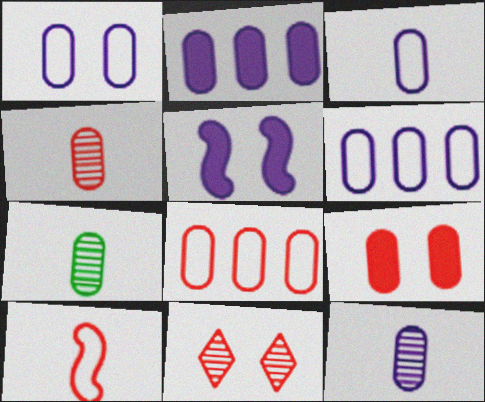[[1, 2, 12], 
[1, 3, 6], 
[4, 7, 12], 
[4, 8, 9], 
[6, 7, 9]]